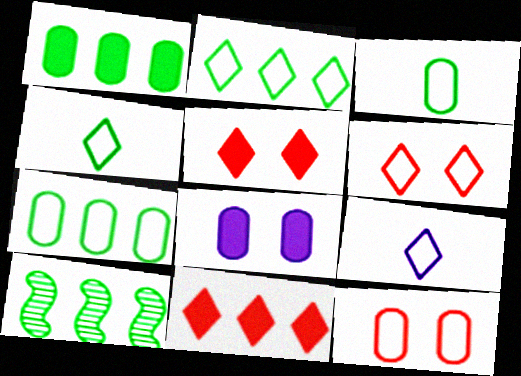[[1, 2, 10], 
[2, 6, 9]]